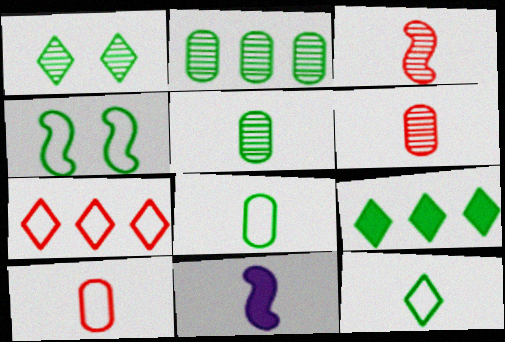[[1, 9, 12], 
[4, 5, 9], 
[6, 11, 12]]